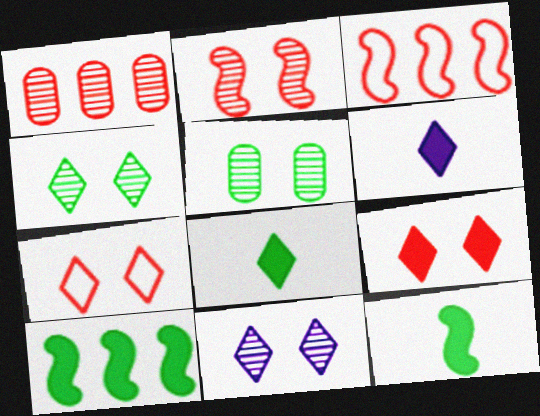[[2, 5, 11], 
[3, 5, 6]]